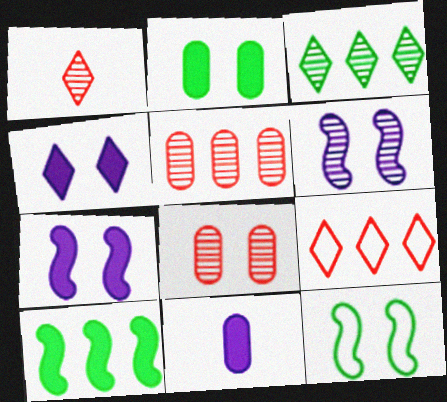[[4, 8, 12]]